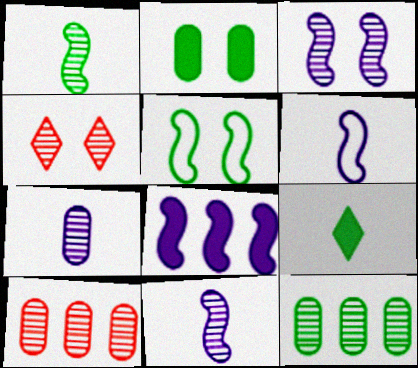[[3, 6, 8], 
[4, 11, 12], 
[5, 9, 12]]